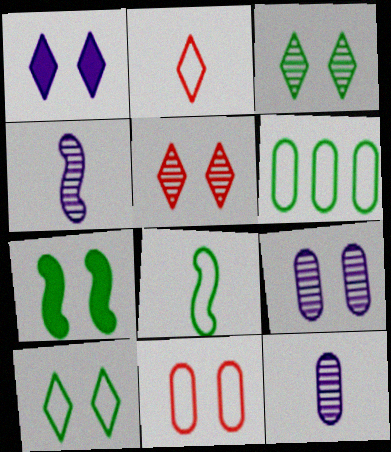[[1, 5, 10], 
[6, 8, 10]]